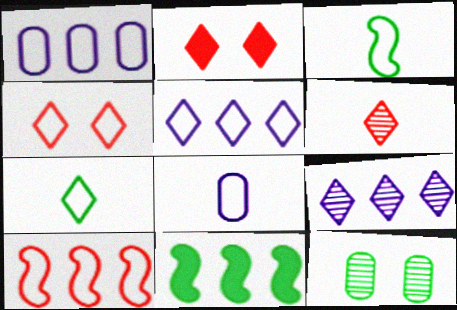[[1, 3, 4], 
[2, 7, 9], 
[4, 5, 7], 
[7, 11, 12]]